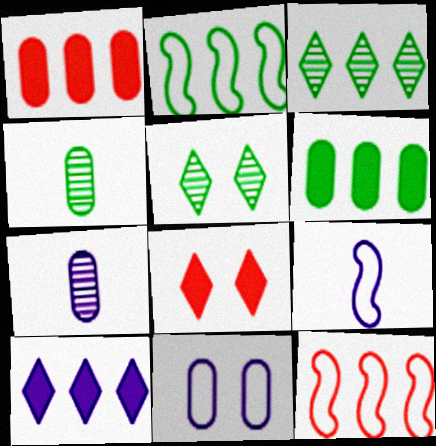[[1, 4, 11], 
[1, 5, 9], 
[2, 3, 6], 
[2, 7, 8]]